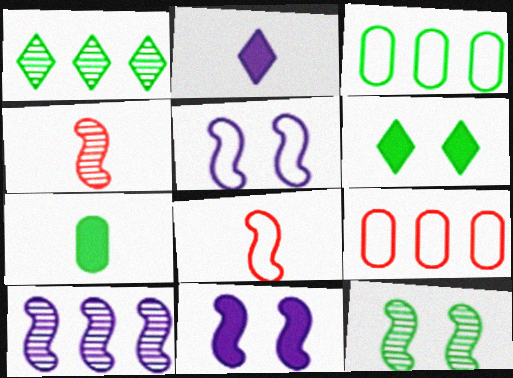[[2, 9, 12], 
[4, 10, 12]]